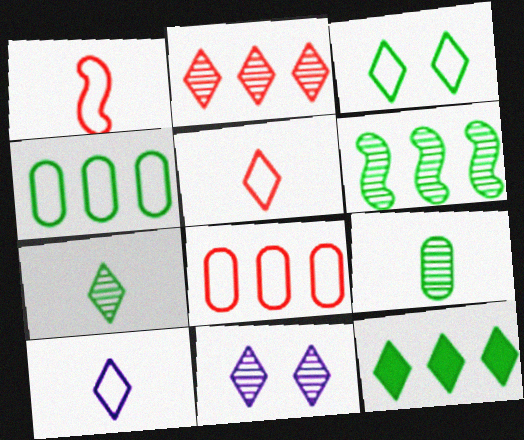[[2, 7, 11], 
[3, 7, 12], 
[4, 6, 12], 
[5, 11, 12]]